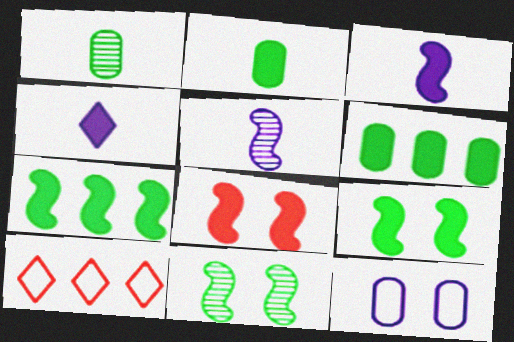[[3, 7, 8], 
[4, 6, 8]]